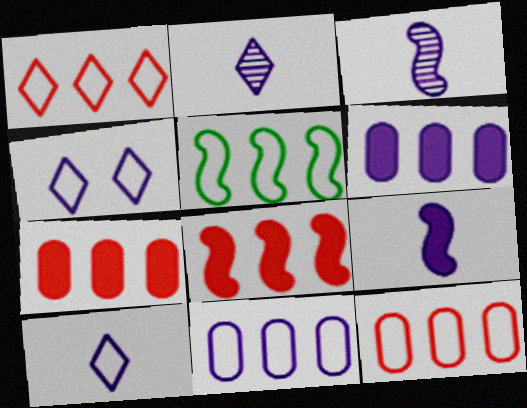[[1, 5, 11], 
[3, 4, 6]]